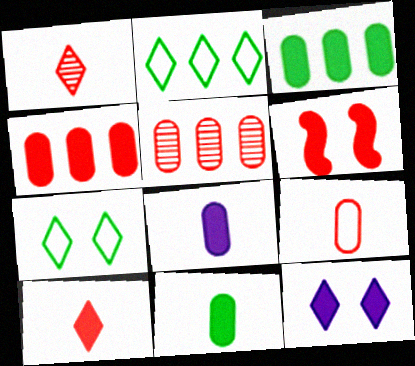[[1, 2, 12], 
[4, 6, 10]]